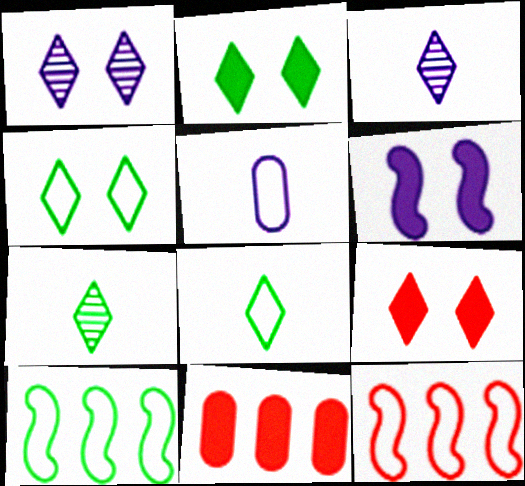[[1, 4, 9], 
[4, 5, 12]]